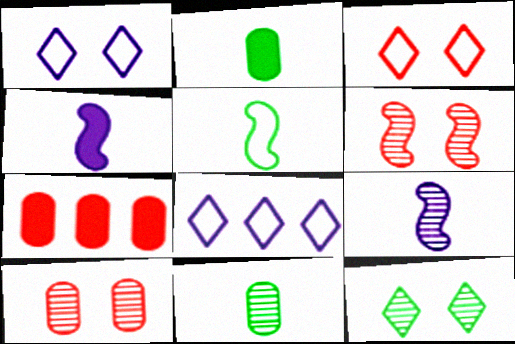[[2, 6, 8]]